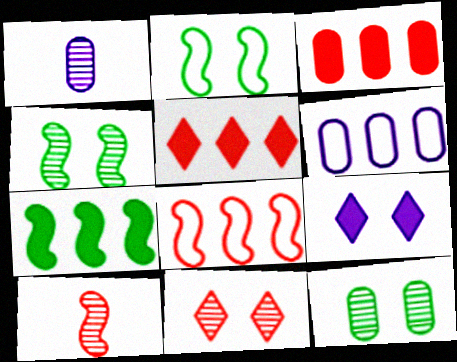[[1, 2, 5]]